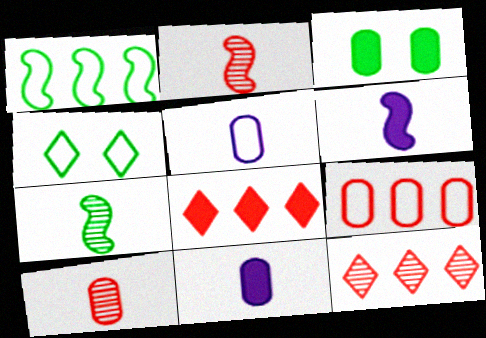[[3, 6, 8]]